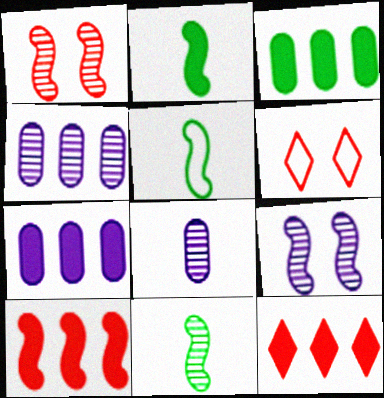[[2, 4, 6], 
[2, 5, 11], 
[5, 9, 10], 
[6, 7, 11]]